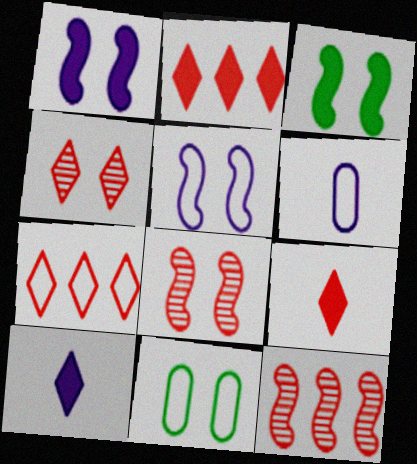[[1, 4, 11], 
[3, 5, 8], 
[4, 7, 9], 
[10, 11, 12]]